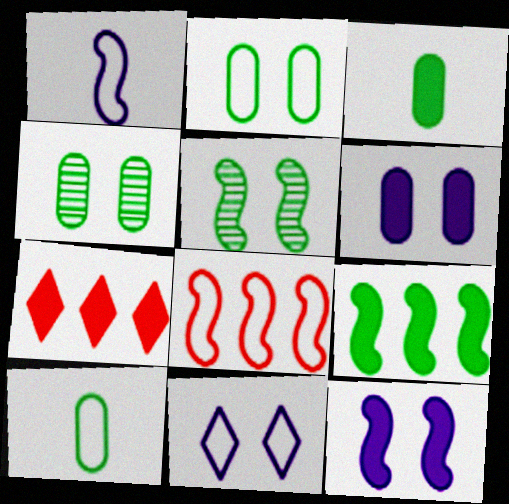[[1, 4, 7], 
[3, 7, 12], 
[8, 10, 11]]